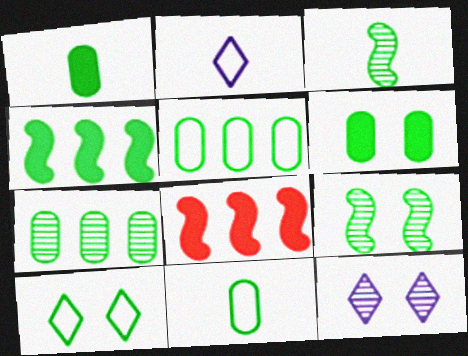[[6, 7, 11], 
[6, 9, 10], 
[8, 11, 12]]